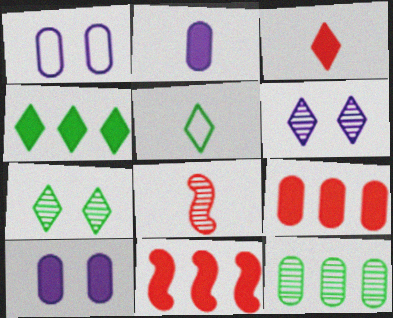[[1, 4, 8], 
[2, 5, 8], 
[4, 5, 7], 
[6, 8, 12]]